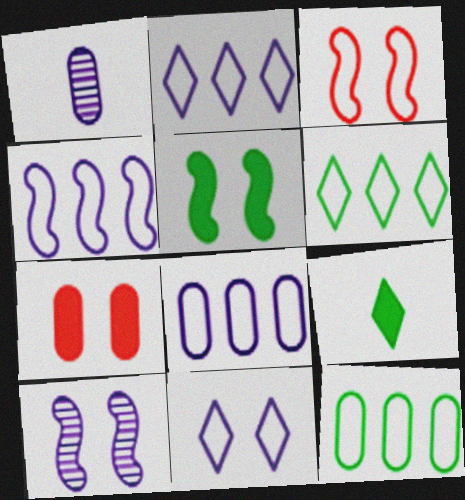[[1, 7, 12], 
[2, 4, 8], 
[3, 5, 10]]